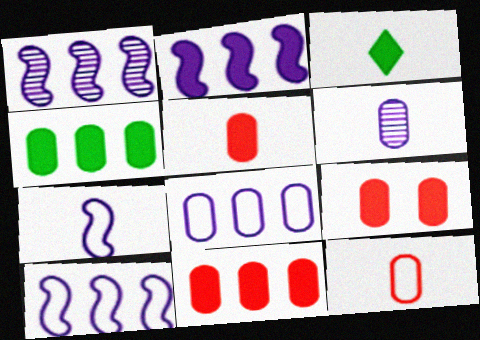[[1, 2, 10], 
[2, 3, 9], 
[5, 9, 11]]